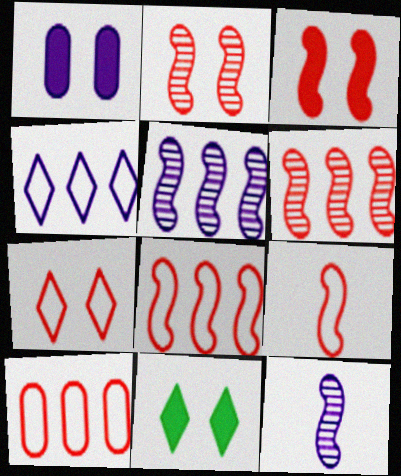[[1, 3, 11], 
[1, 4, 12], 
[3, 6, 9], 
[7, 9, 10], 
[10, 11, 12]]